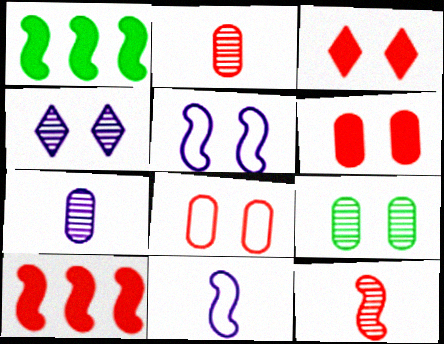[[1, 5, 12], 
[3, 5, 9]]